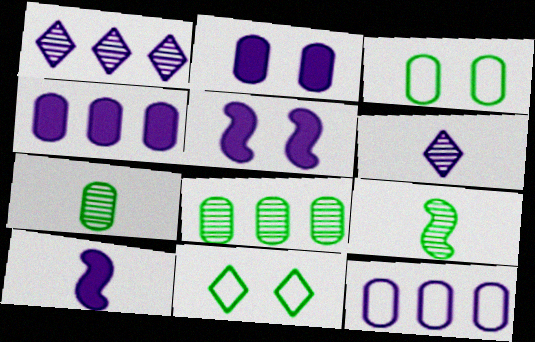[[5, 6, 12]]